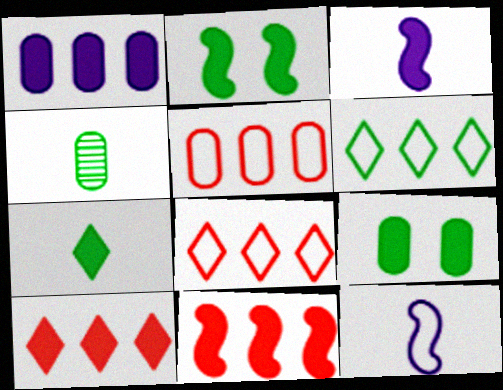[[2, 3, 11], 
[2, 4, 6], 
[3, 9, 10]]